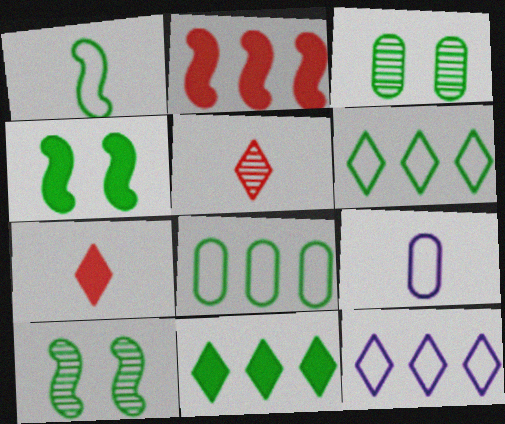[[1, 3, 11]]